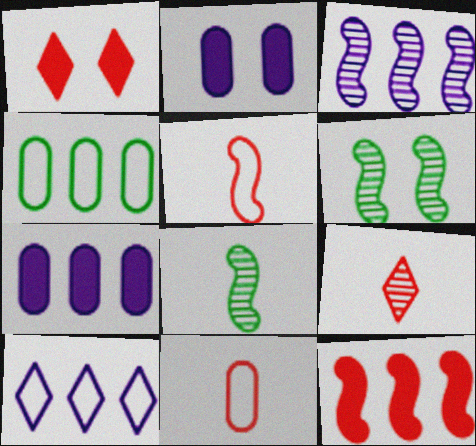[[3, 7, 10]]